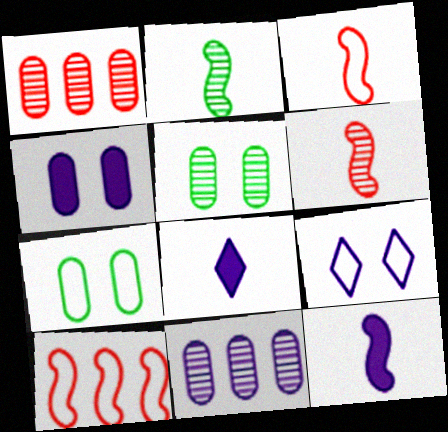[[2, 3, 12], 
[5, 8, 10], 
[9, 11, 12]]